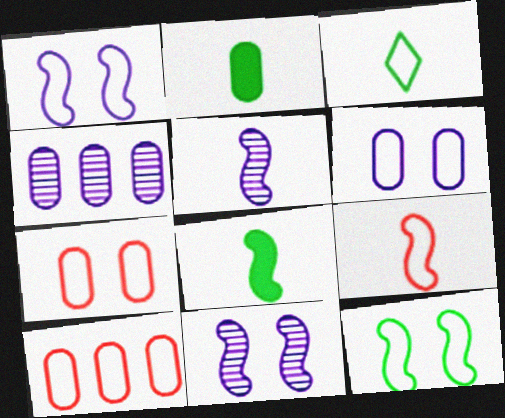[[1, 3, 10], 
[2, 4, 7], 
[5, 8, 9]]